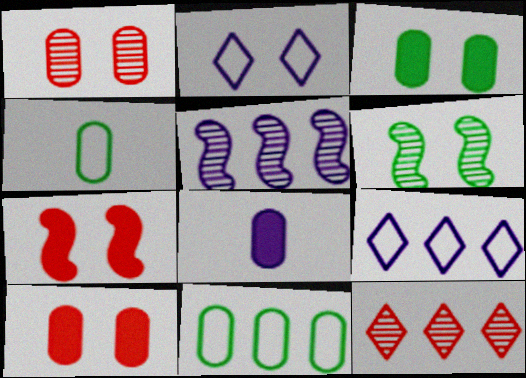[[1, 8, 11], 
[2, 5, 8], 
[2, 6, 10]]